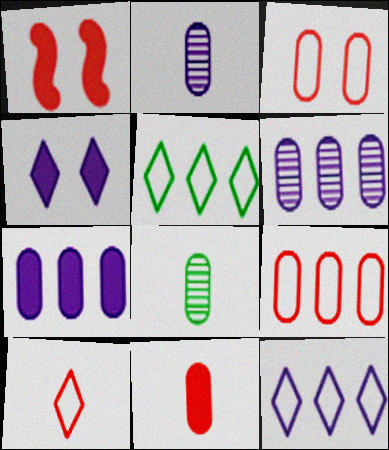[[1, 2, 5], 
[1, 8, 12], 
[3, 7, 8]]